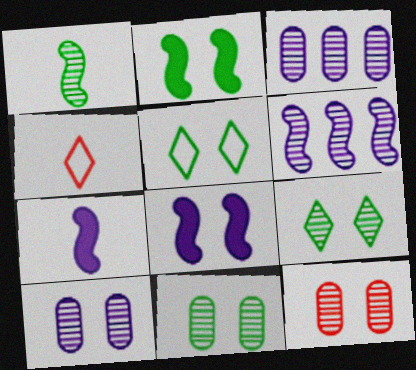[[2, 3, 4], 
[2, 5, 11], 
[5, 8, 12], 
[10, 11, 12]]